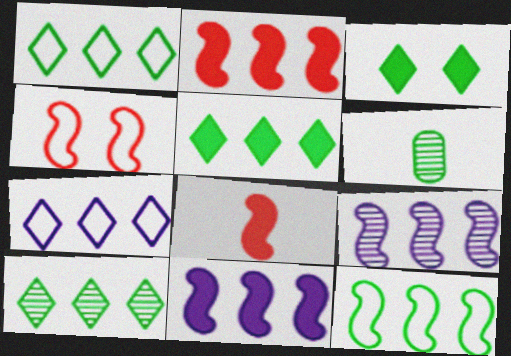[[1, 5, 10], 
[2, 9, 12], 
[3, 6, 12]]